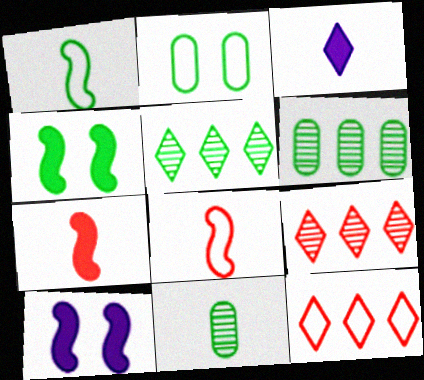[[3, 8, 11], 
[10, 11, 12]]